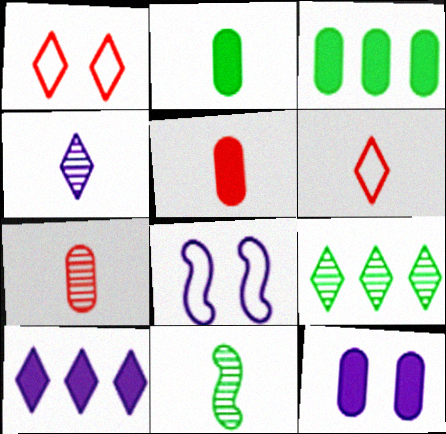[[3, 5, 12], 
[4, 7, 11], 
[5, 8, 9]]